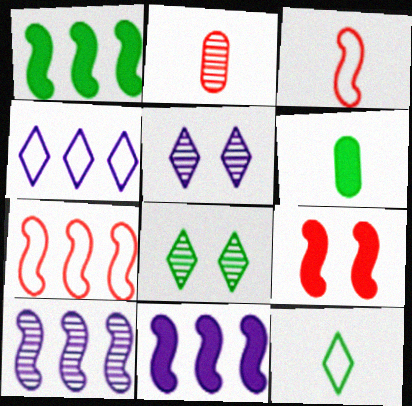[[1, 7, 10], 
[2, 8, 10], 
[5, 6, 7]]